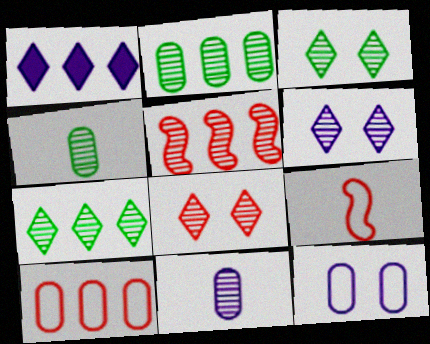[[3, 5, 11], 
[3, 6, 8], 
[4, 5, 6]]